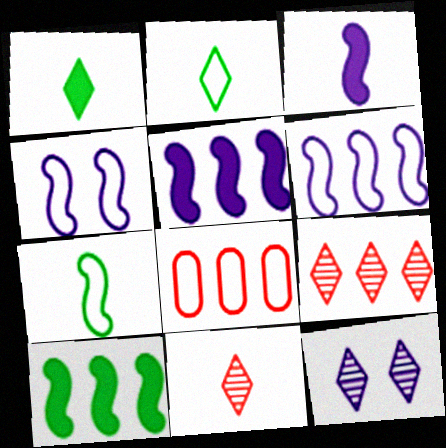[[2, 4, 8]]